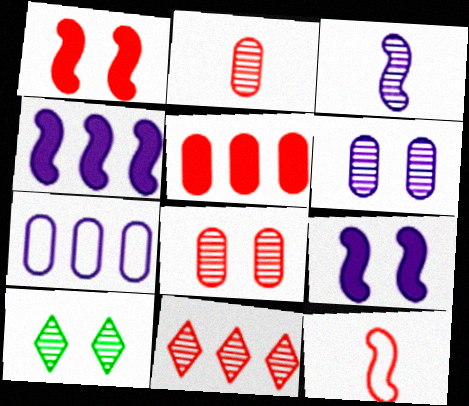[]